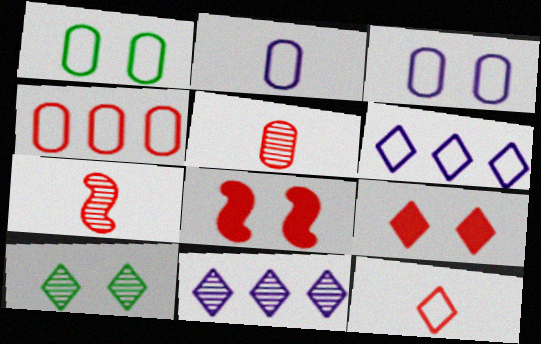[[1, 2, 4], 
[3, 8, 10], 
[4, 7, 9]]